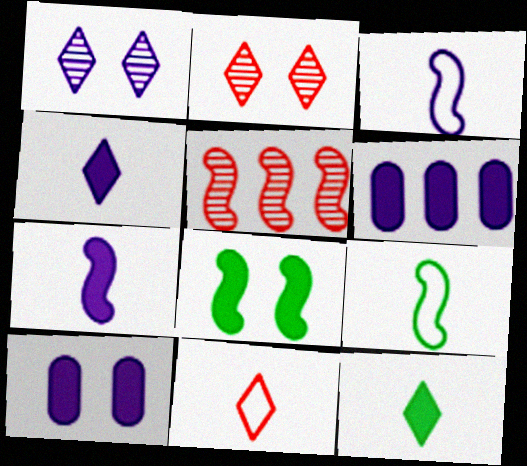[[1, 3, 6], 
[2, 6, 9], 
[3, 5, 8]]